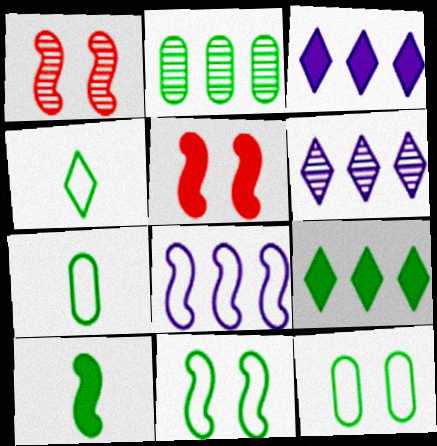[[1, 3, 7], 
[1, 8, 10], 
[5, 6, 7]]